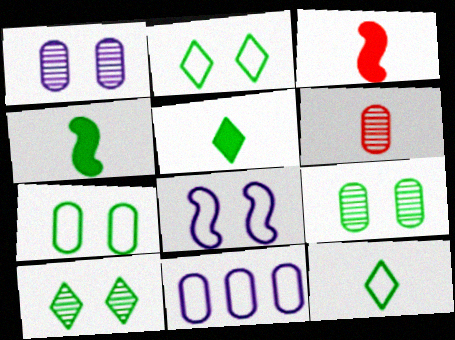[[3, 10, 11]]